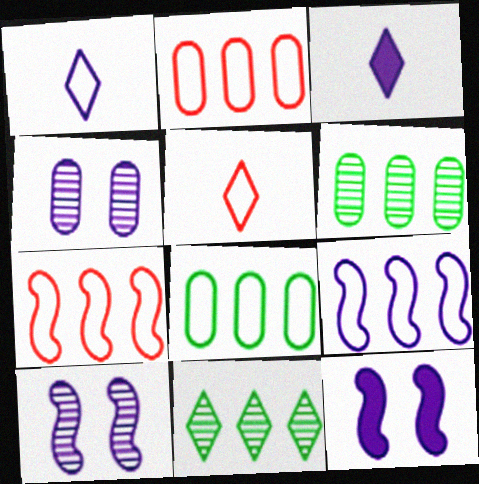[[3, 4, 9], 
[5, 6, 12]]